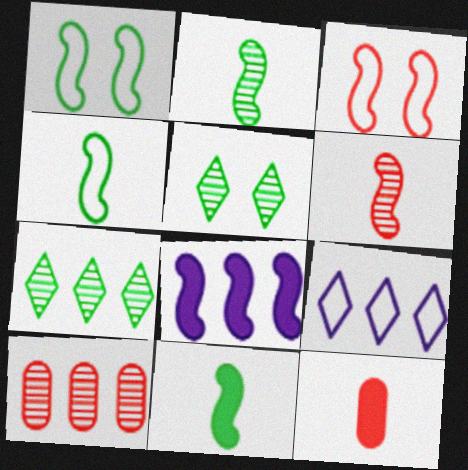[[1, 6, 8], 
[2, 3, 8], 
[2, 4, 11]]